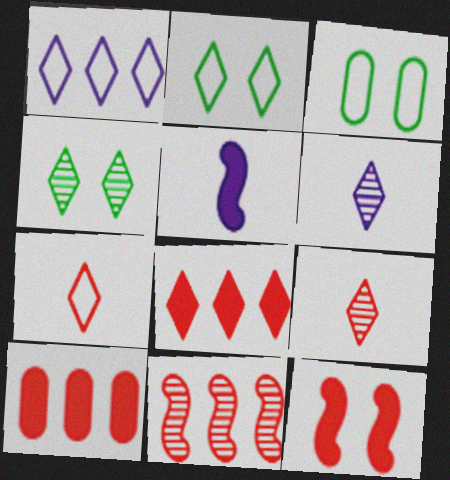[[1, 2, 7], 
[2, 6, 8]]